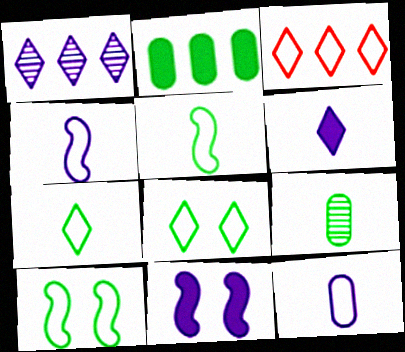[[1, 11, 12], 
[3, 9, 11], 
[3, 10, 12]]